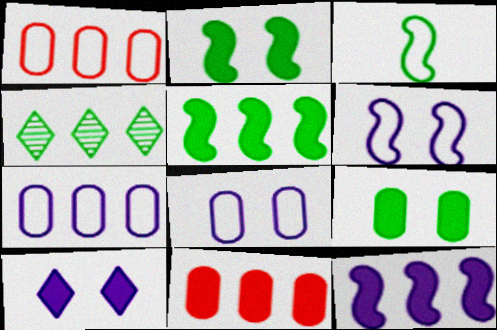[[1, 4, 12], 
[3, 4, 9]]